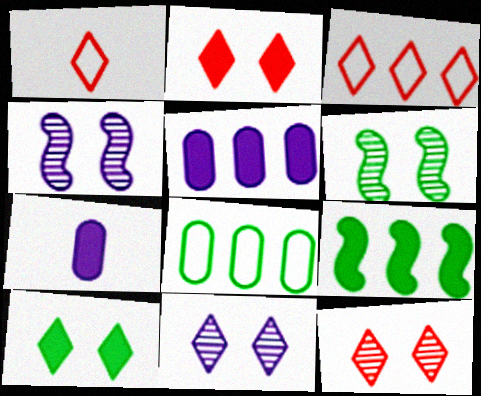[[1, 5, 6], 
[2, 7, 9], 
[3, 6, 7]]